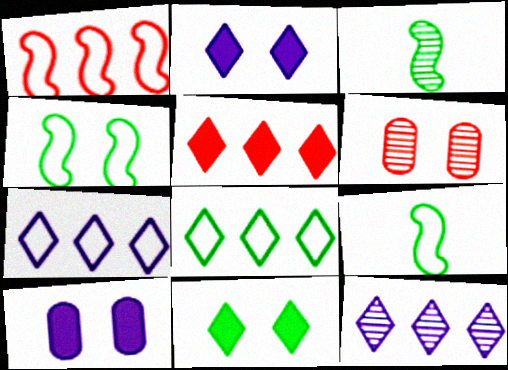[[2, 4, 6], 
[3, 6, 12], 
[5, 8, 12]]